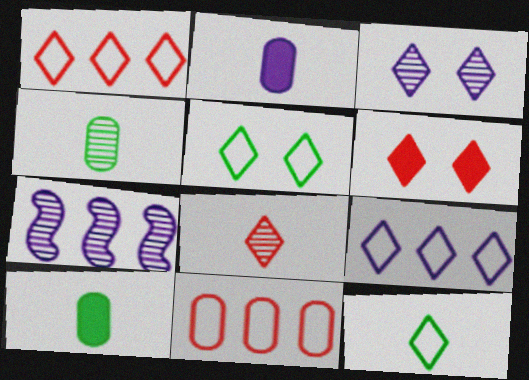[[1, 6, 8], 
[3, 5, 6]]